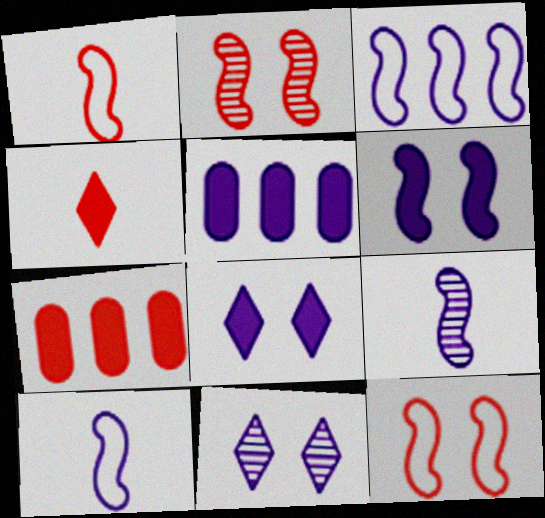[[3, 6, 9], 
[5, 10, 11]]